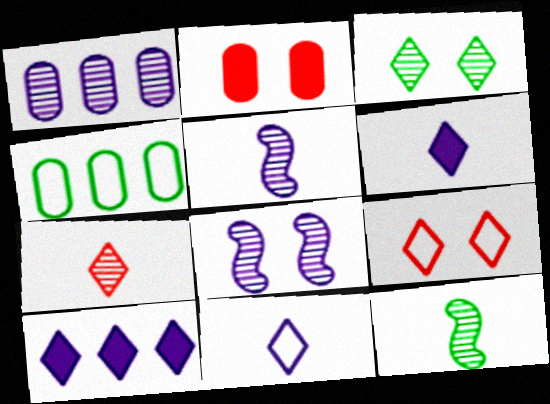[]